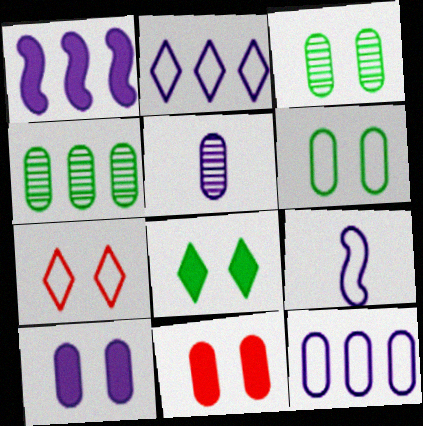[[5, 10, 12]]